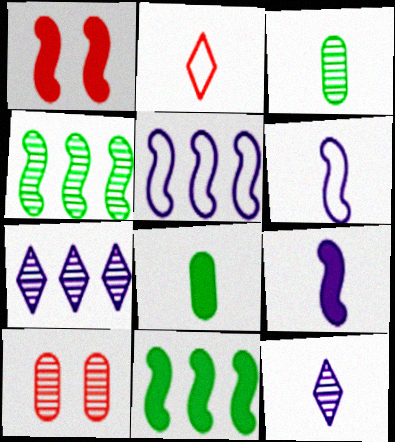[[1, 4, 6], 
[1, 9, 11], 
[2, 3, 9], 
[4, 10, 12]]